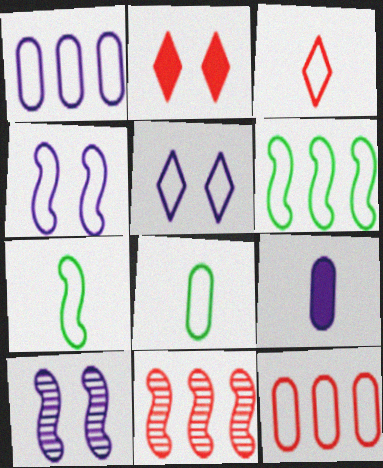[[5, 7, 12]]